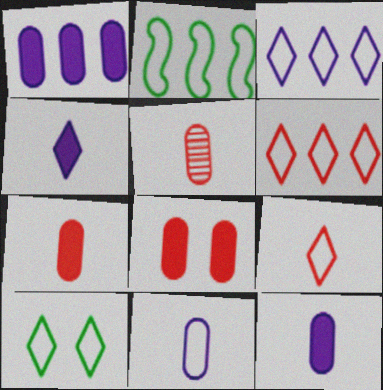[[3, 9, 10]]